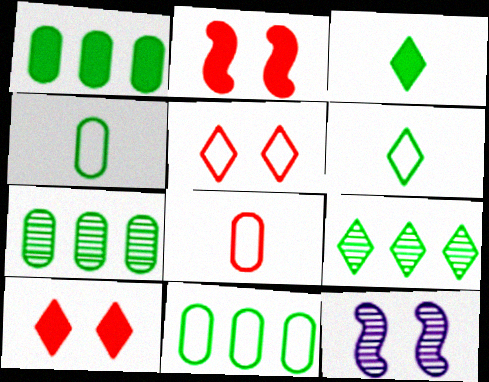[[1, 7, 11]]